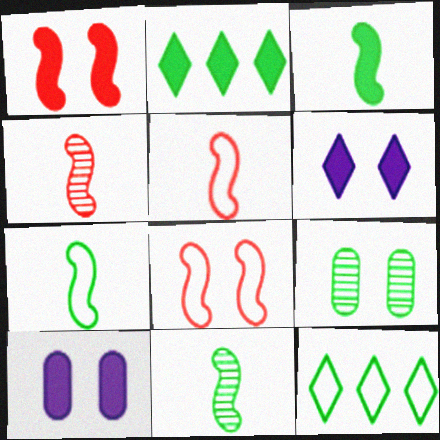[[2, 7, 9], 
[3, 7, 11], 
[3, 9, 12], 
[4, 10, 12], 
[6, 8, 9]]